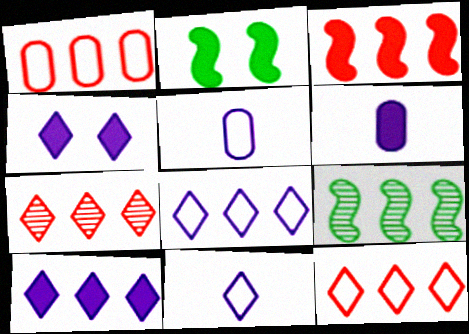[[1, 3, 7], 
[1, 9, 10], 
[2, 5, 7]]